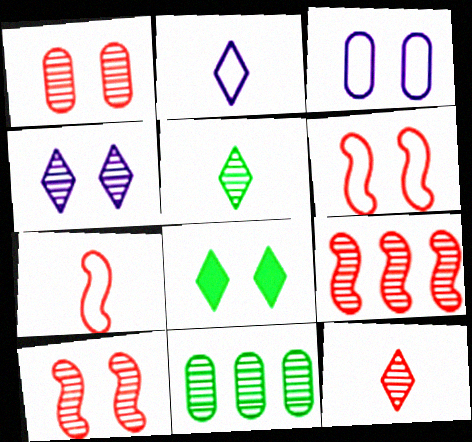[[1, 9, 12], 
[3, 8, 10]]